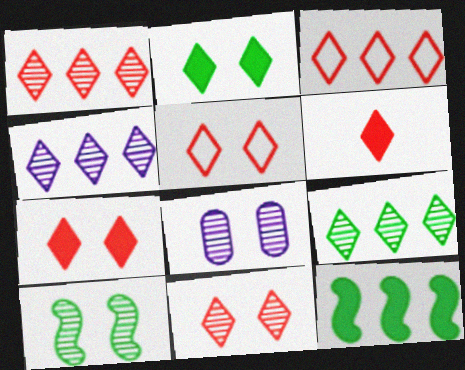[[1, 4, 9], 
[1, 5, 6], 
[3, 6, 11], 
[5, 7, 11], 
[8, 10, 11]]